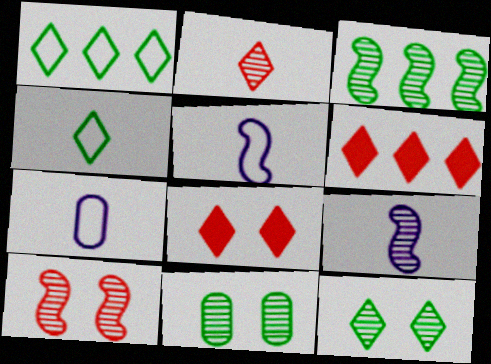[[3, 7, 8], 
[3, 9, 10], 
[5, 6, 11]]